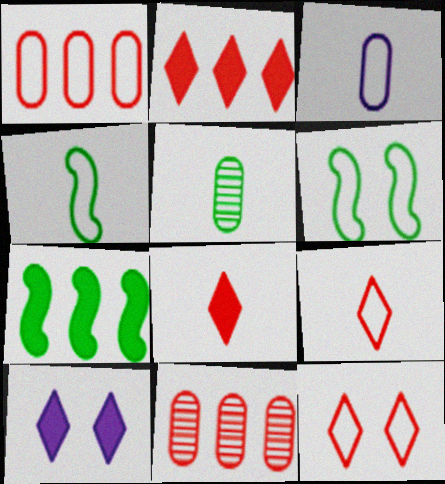[[3, 4, 9], 
[4, 10, 11]]